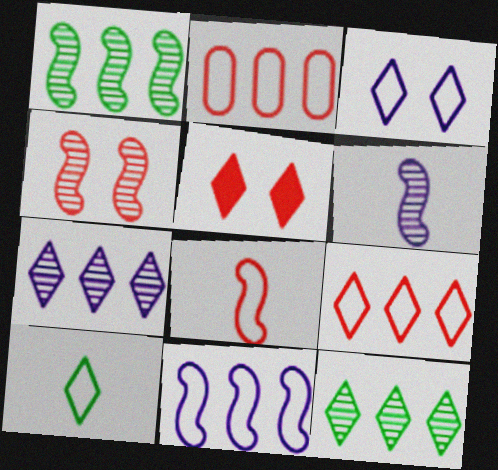[[1, 4, 6], 
[3, 9, 10], 
[5, 7, 10]]